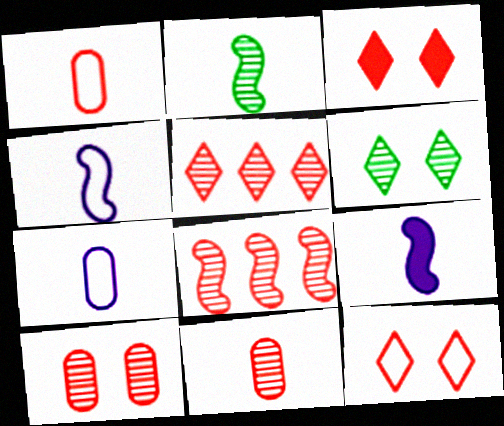[[1, 3, 8]]